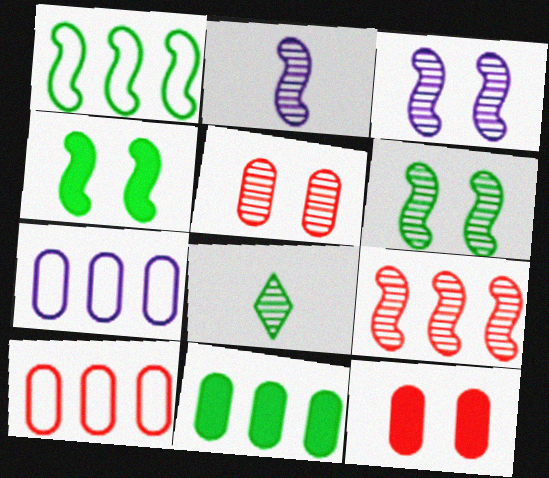[[2, 6, 9]]